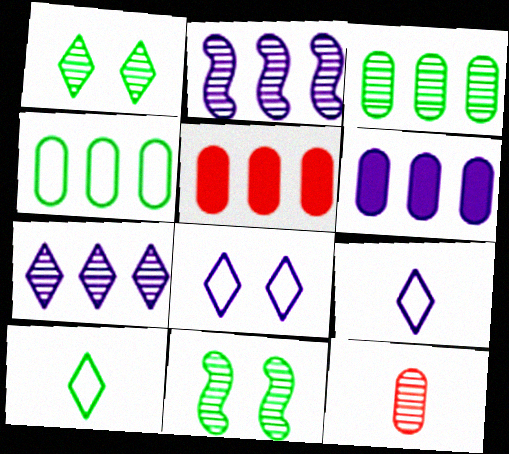[[1, 2, 12], 
[5, 9, 11], 
[7, 11, 12]]